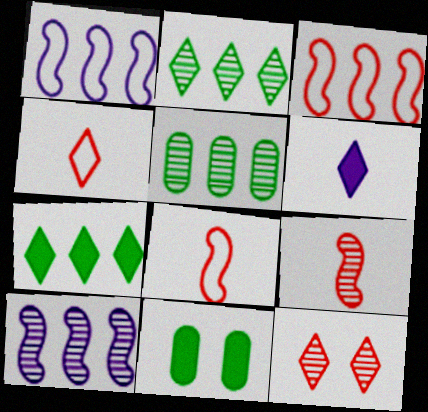[[4, 10, 11]]